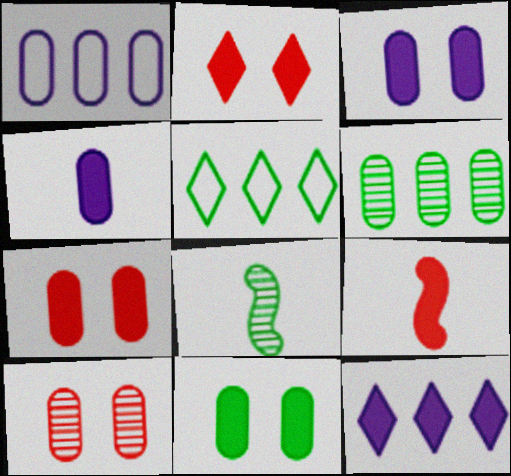[[1, 2, 8], 
[3, 7, 11], 
[5, 8, 11], 
[9, 11, 12]]